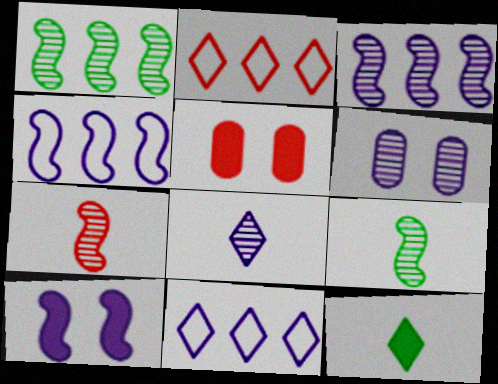[[2, 5, 7], 
[3, 6, 8], 
[5, 9, 11]]